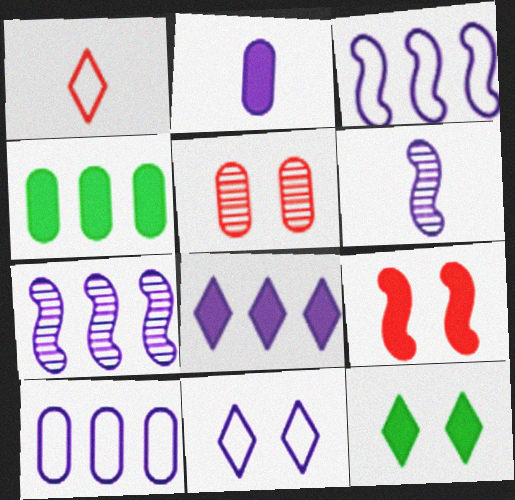[[2, 7, 11], 
[7, 8, 10]]